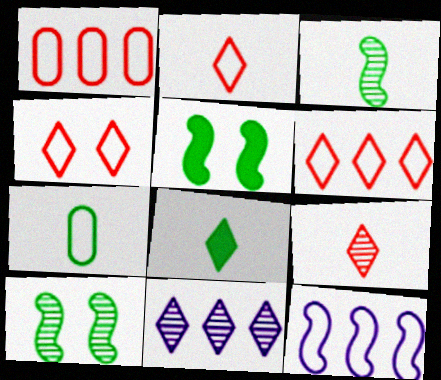[[2, 4, 6], 
[3, 7, 8], 
[4, 7, 12], 
[4, 8, 11]]